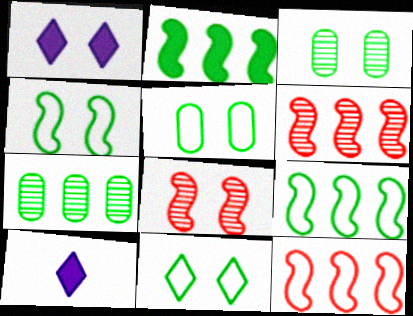[[1, 5, 8], 
[3, 10, 12], 
[4, 5, 11], 
[5, 6, 10]]